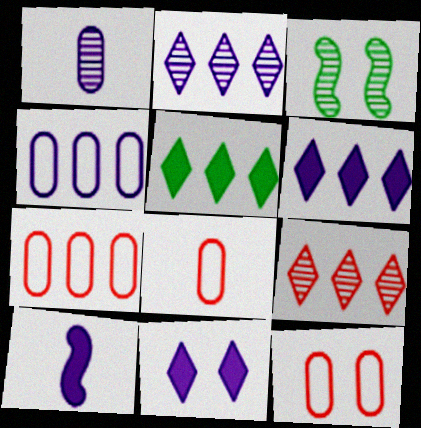[[1, 3, 9], 
[3, 6, 8], 
[3, 11, 12], 
[7, 8, 12]]